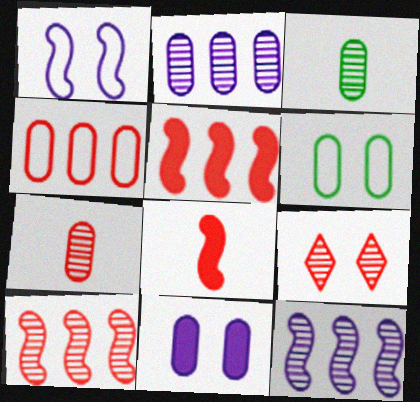[[3, 4, 11], 
[3, 9, 12], 
[4, 8, 9], 
[7, 9, 10]]